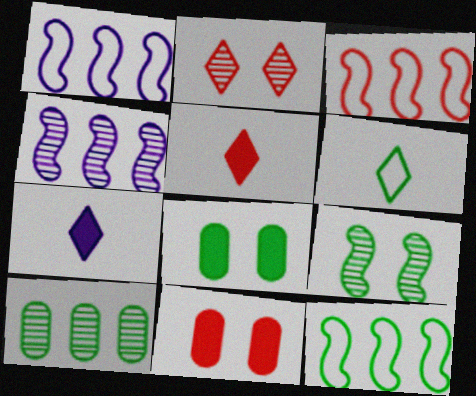[[1, 3, 12], 
[4, 6, 11]]